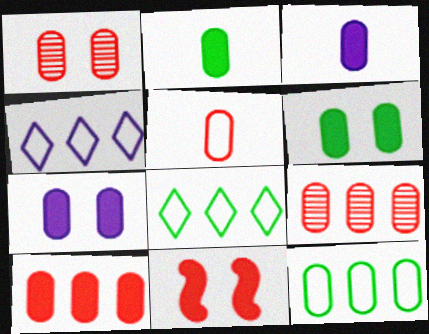[[1, 3, 12], 
[1, 5, 10], 
[2, 7, 10], 
[3, 6, 10]]